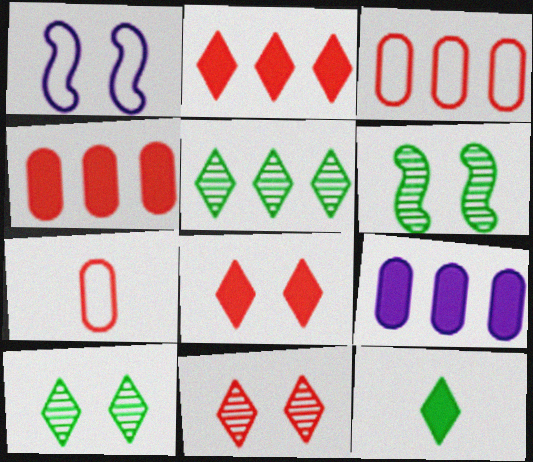[]